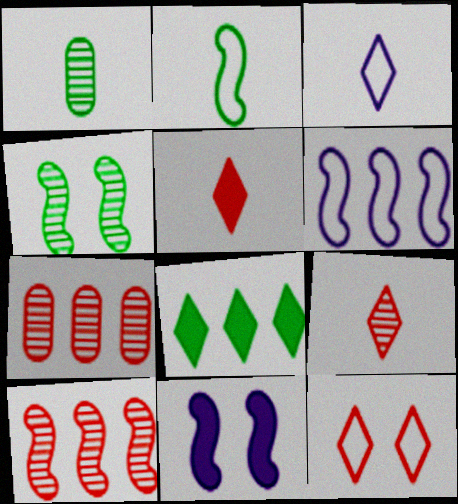[[2, 10, 11], 
[6, 7, 8]]